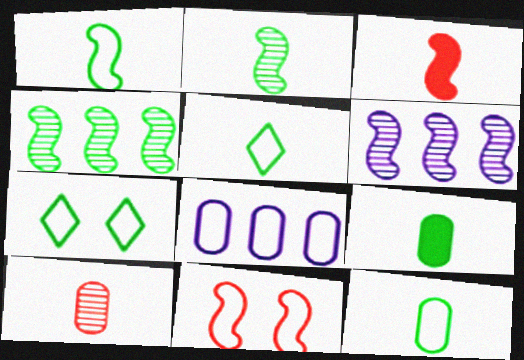[[1, 5, 12], 
[2, 5, 9], 
[4, 7, 9], 
[5, 8, 11]]